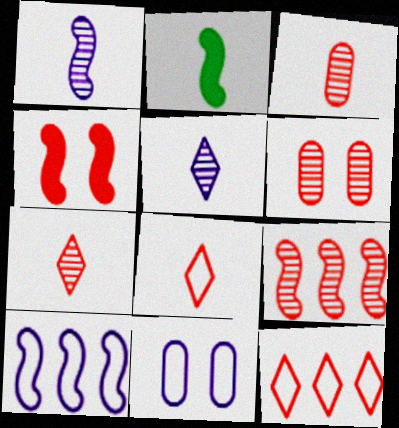[[3, 4, 12], 
[6, 7, 9]]